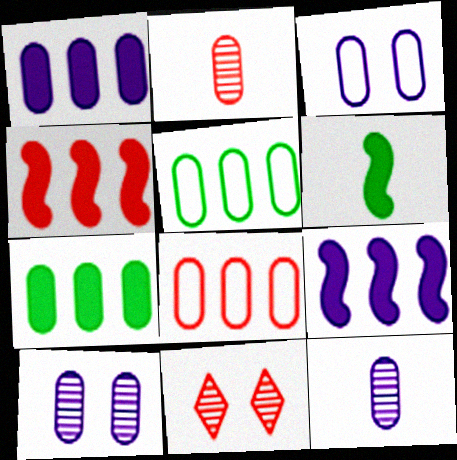[[1, 3, 12], 
[2, 3, 7]]